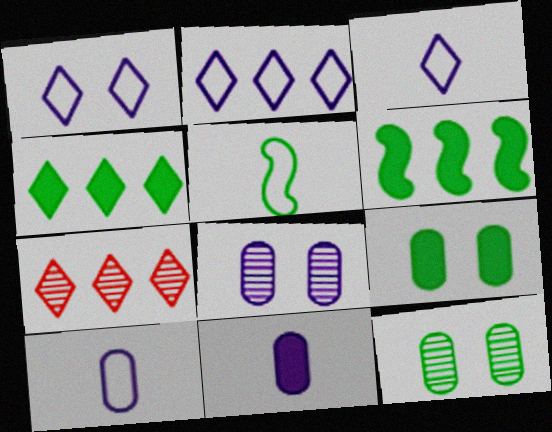[[1, 2, 3], 
[2, 4, 7], 
[4, 5, 12]]